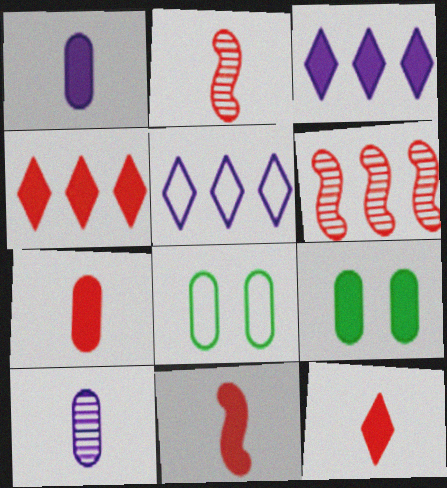[[2, 3, 8], 
[2, 5, 9], 
[3, 9, 11], 
[7, 11, 12]]